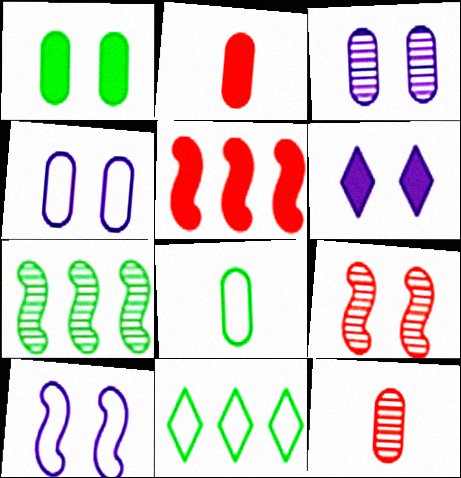[[3, 6, 10]]